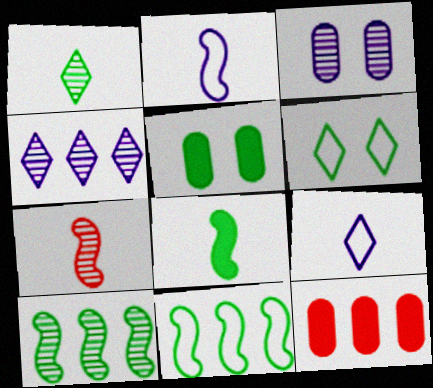[[1, 5, 11], 
[2, 7, 8], 
[4, 11, 12]]